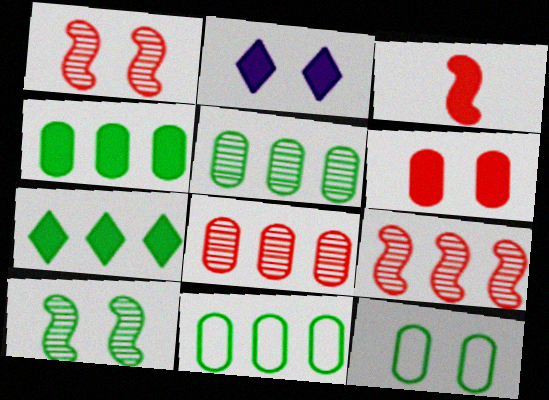[[1, 2, 12], 
[2, 3, 4], 
[4, 5, 11]]